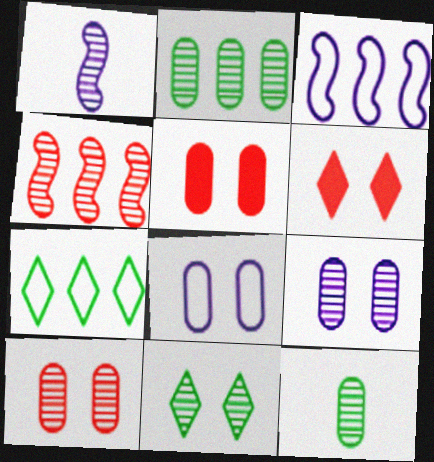[[1, 5, 7], 
[3, 6, 12]]